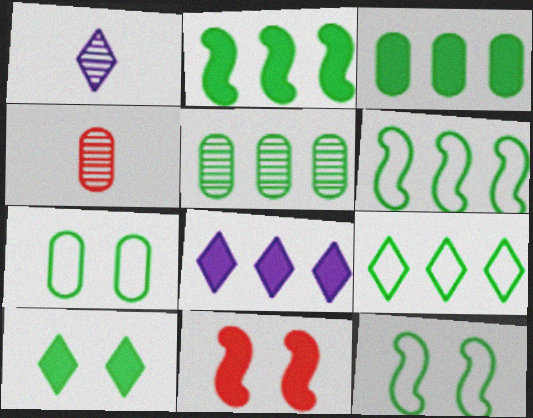[[2, 5, 9], 
[4, 8, 12]]